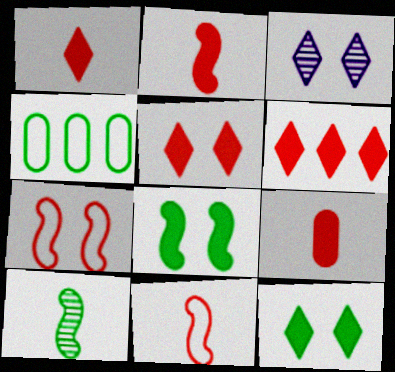[[1, 2, 9], 
[1, 5, 6], 
[2, 3, 4], 
[4, 10, 12]]